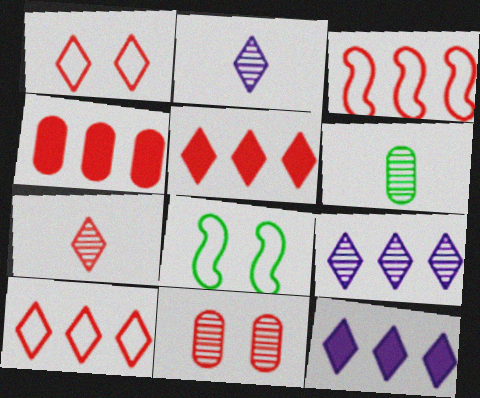[[1, 5, 7], 
[2, 4, 8]]